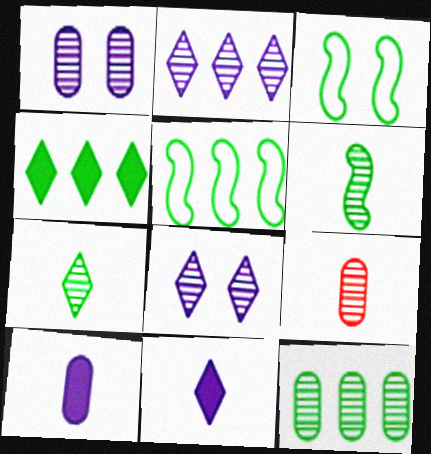[[1, 9, 12], 
[4, 5, 12]]